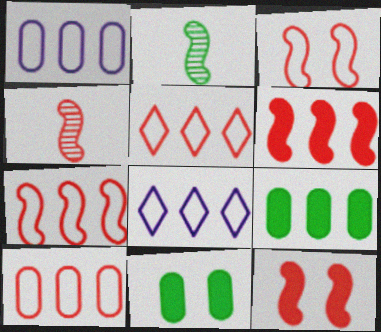[[3, 4, 6], 
[4, 7, 12], 
[4, 8, 11], 
[5, 7, 10]]